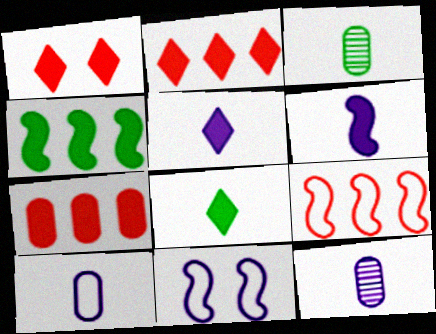[[2, 3, 11]]